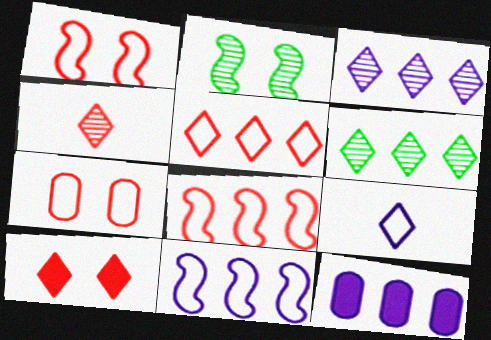[[3, 11, 12], 
[4, 5, 10], 
[6, 8, 12], 
[6, 9, 10]]